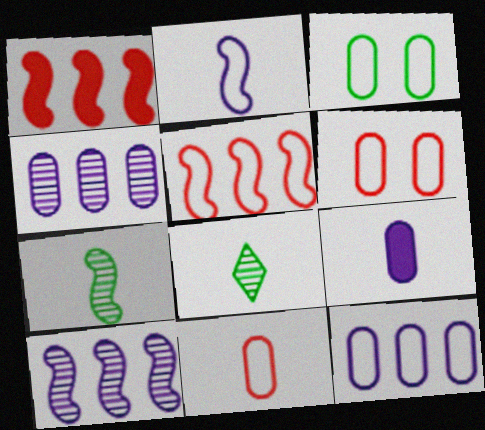[[3, 11, 12]]